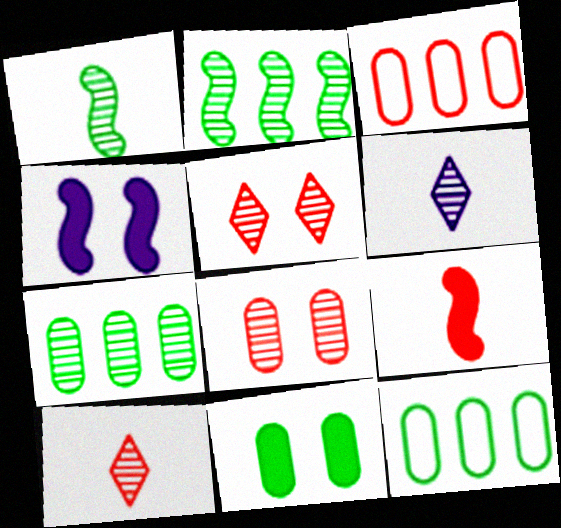[[2, 6, 8], 
[3, 5, 9], 
[4, 10, 12]]